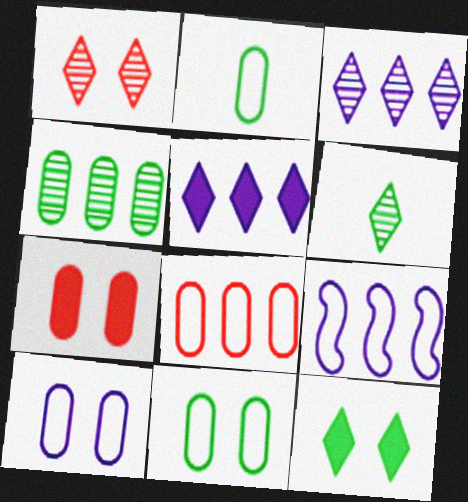[[1, 3, 6], 
[2, 8, 10], 
[6, 7, 9]]